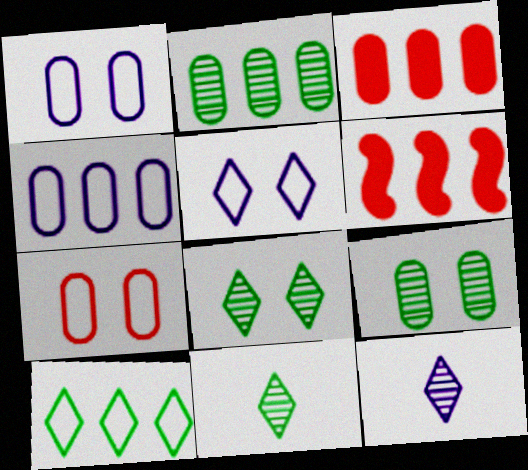[[1, 6, 11], 
[2, 3, 4]]